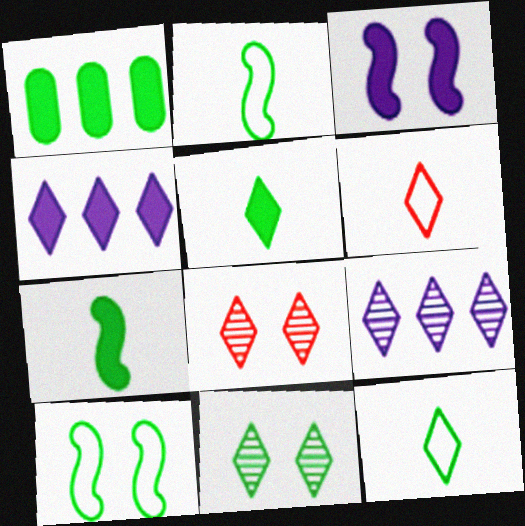[[1, 2, 11], 
[4, 6, 11], 
[4, 8, 12]]